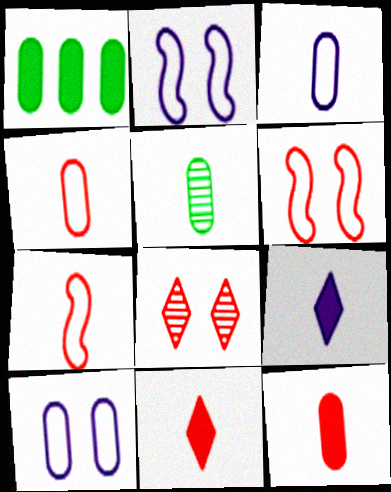[[3, 5, 12], 
[5, 7, 9]]